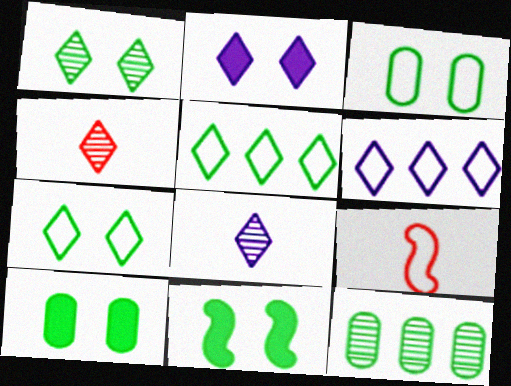[[1, 3, 11], 
[2, 4, 5], 
[2, 6, 8], 
[2, 9, 12], 
[3, 6, 9]]